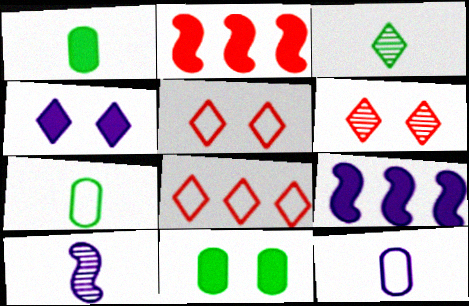[[1, 2, 4], 
[3, 4, 8], 
[6, 7, 9], 
[8, 10, 11]]